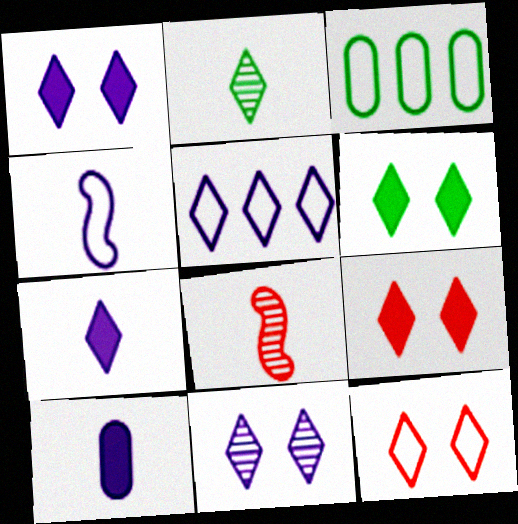[[1, 3, 8], 
[1, 6, 9], 
[2, 5, 9], 
[3, 4, 12], 
[5, 7, 11], 
[6, 11, 12]]